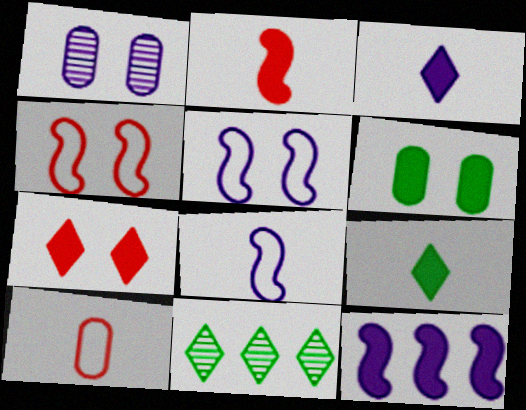[]